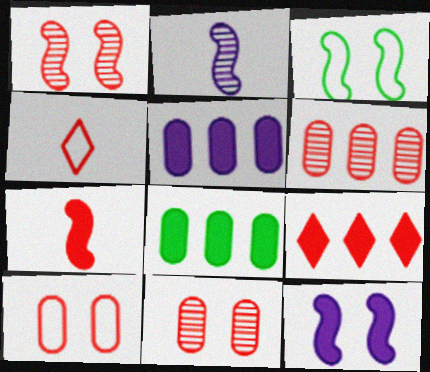[[1, 3, 12]]